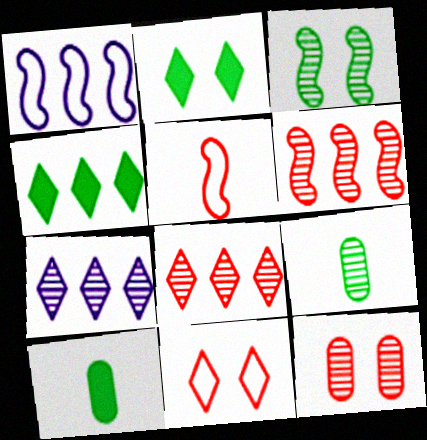[]